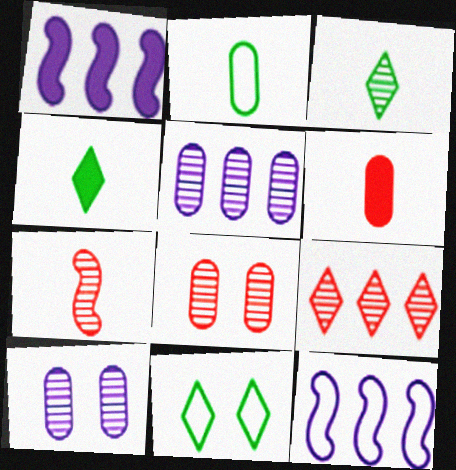[[4, 8, 12], 
[7, 8, 9]]